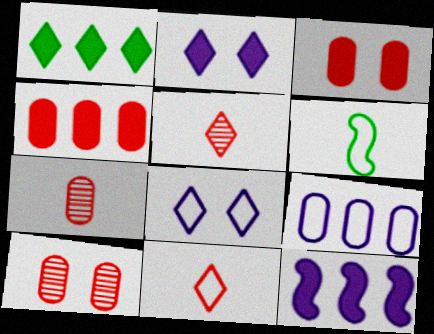[[1, 4, 12], 
[1, 5, 8]]